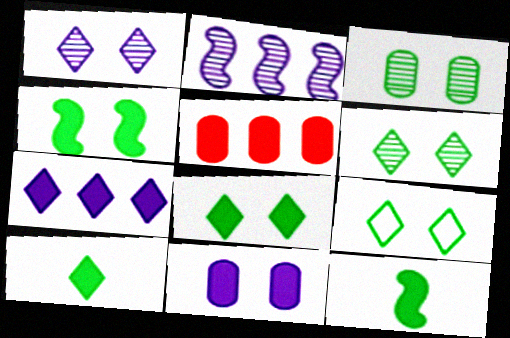[[3, 4, 9], 
[6, 8, 9]]